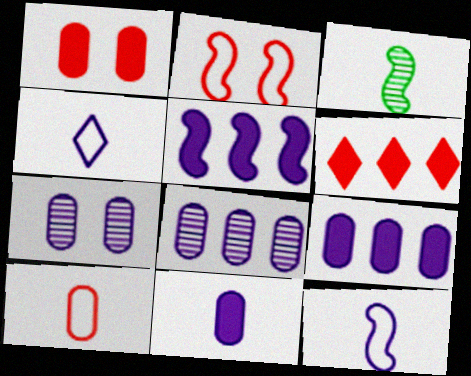[[2, 3, 5], 
[4, 5, 7]]